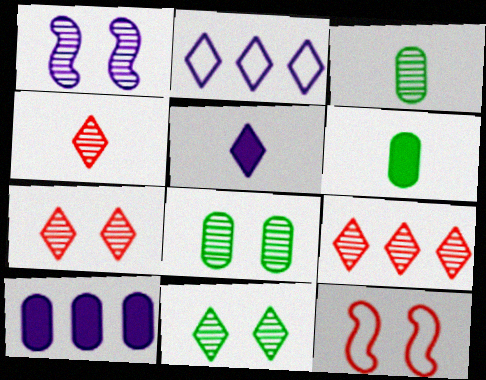[[1, 3, 9], 
[1, 7, 8], 
[4, 7, 9]]